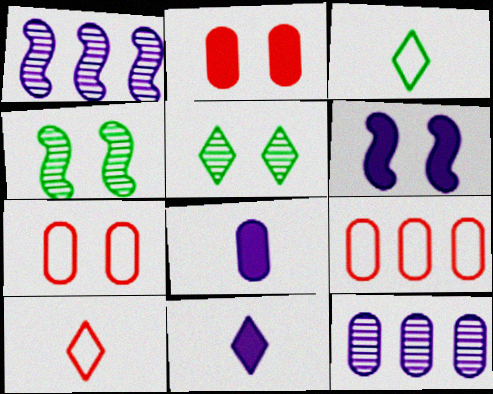[[1, 2, 3], 
[4, 9, 11], 
[5, 6, 7]]